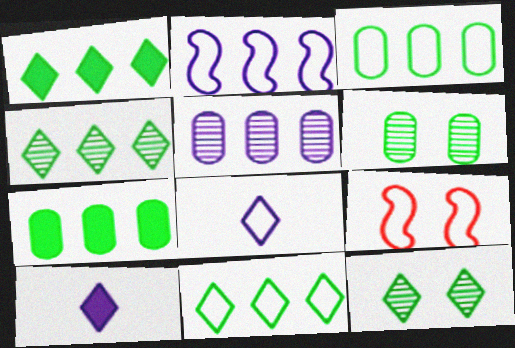[[1, 4, 11], 
[3, 8, 9]]